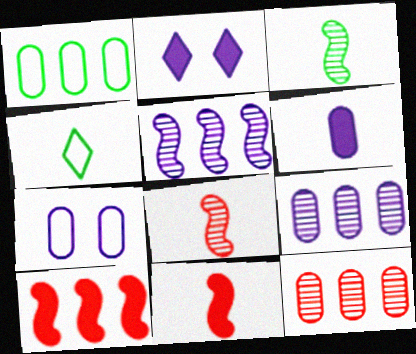[[1, 2, 8], 
[4, 6, 8], 
[6, 7, 9]]